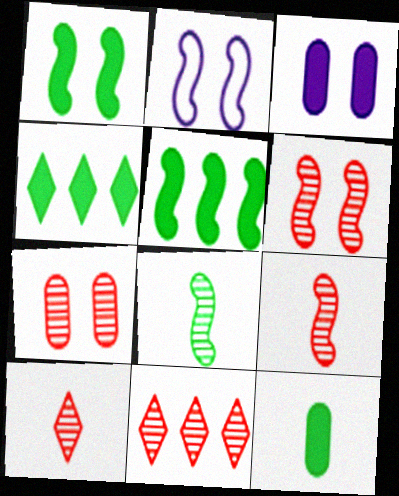[[1, 2, 6], 
[1, 4, 12], 
[2, 5, 9], 
[2, 11, 12], 
[7, 9, 11]]